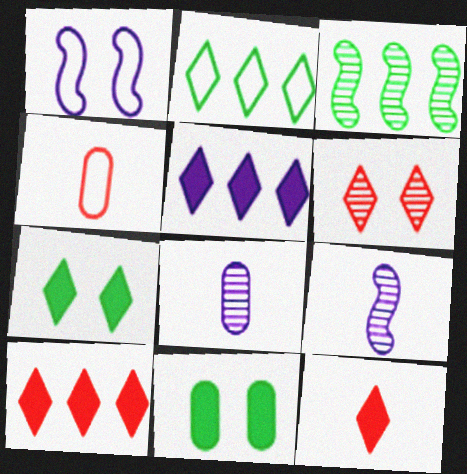[[1, 2, 4], 
[1, 5, 8], 
[1, 6, 11], 
[3, 6, 8], 
[5, 7, 12]]